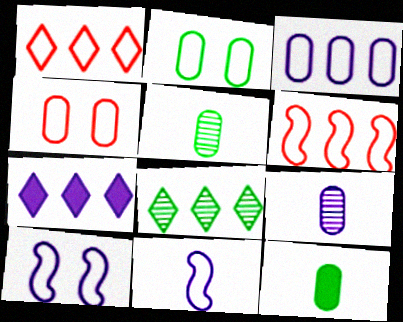[[1, 2, 11], 
[1, 7, 8], 
[7, 9, 10]]